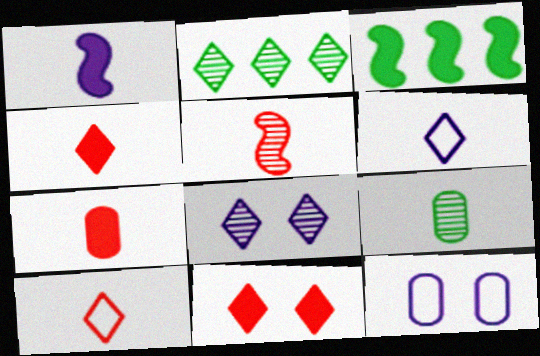[[1, 9, 10], 
[2, 6, 11], 
[5, 7, 10]]